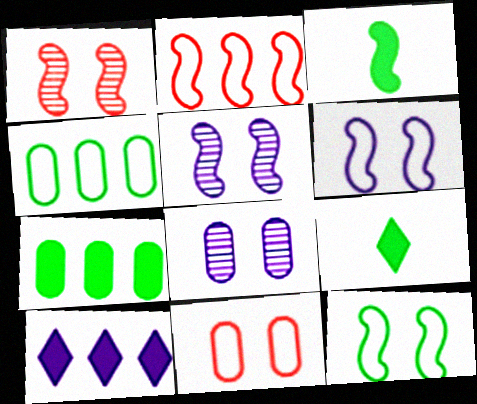[[2, 3, 5], 
[2, 8, 9]]